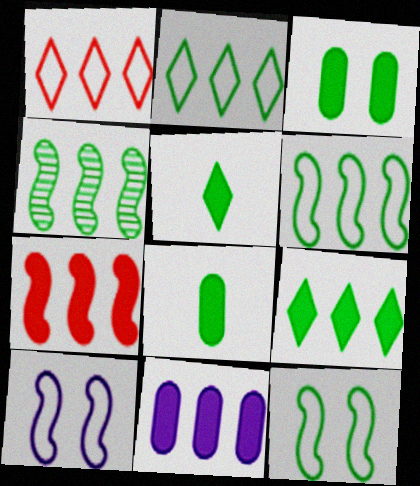[[1, 4, 11], 
[7, 9, 11]]